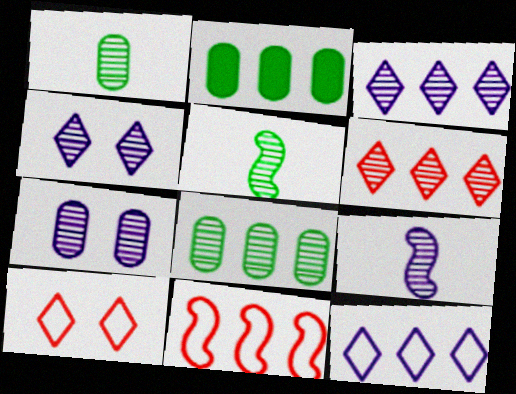[[2, 3, 11], 
[2, 9, 10], 
[3, 7, 9], 
[5, 6, 7]]